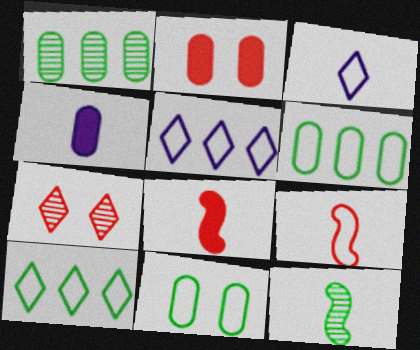[[2, 5, 12], 
[5, 9, 11]]